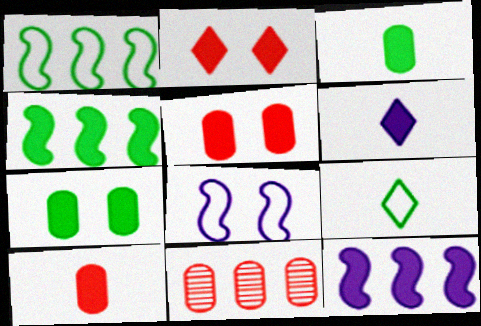[[2, 3, 12], 
[4, 5, 6]]